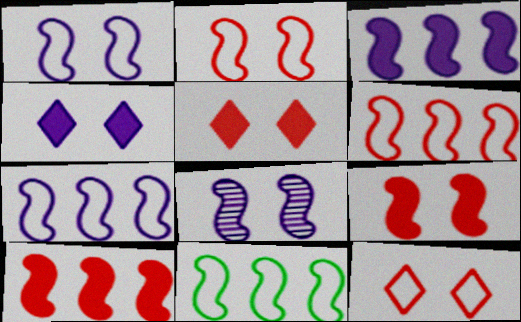[[6, 7, 11]]